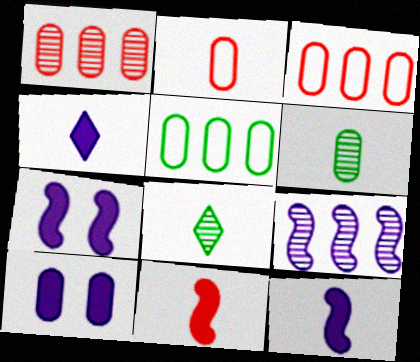[[2, 8, 12], 
[3, 6, 10], 
[3, 7, 8]]